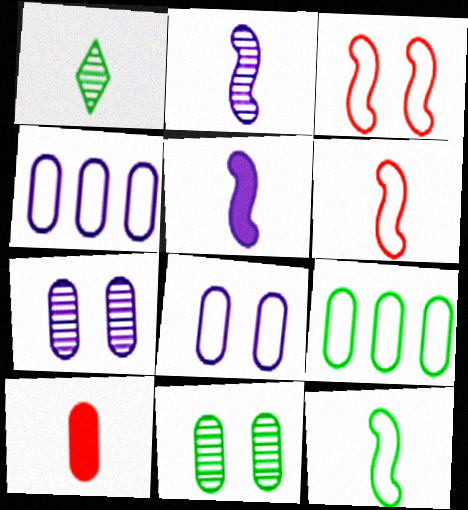[[4, 10, 11], 
[7, 9, 10]]